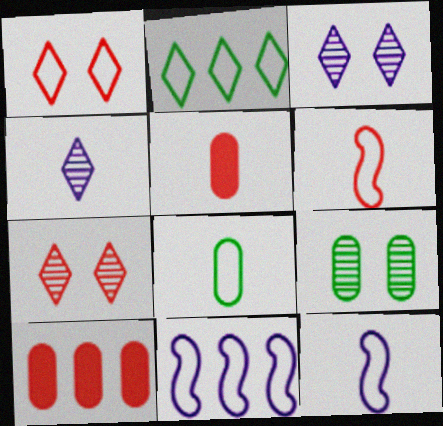[[1, 8, 11], 
[6, 7, 10]]